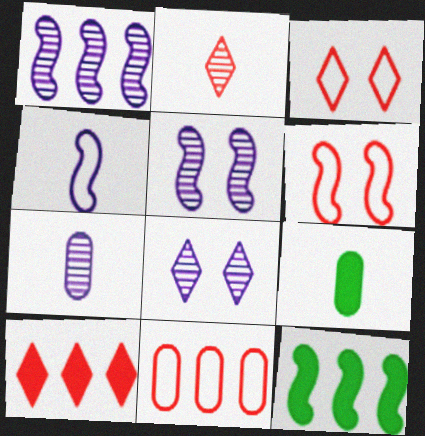[[1, 3, 9], 
[1, 7, 8], 
[2, 3, 10], 
[2, 4, 9], 
[3, 7, 12]]